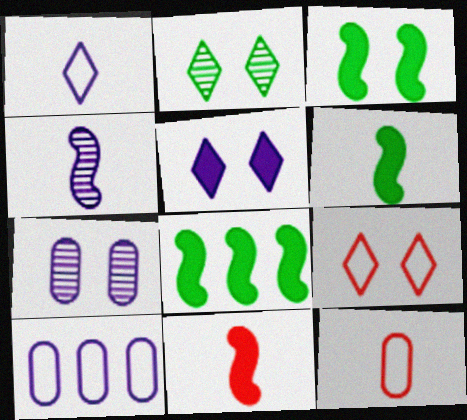[[2, 5, 9], 
[2, 10, 11], 
[3, 6, 8], 
[3, 7, 9], 
[4, 5, 10]]